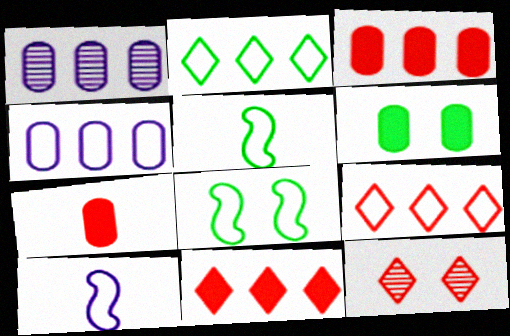[]